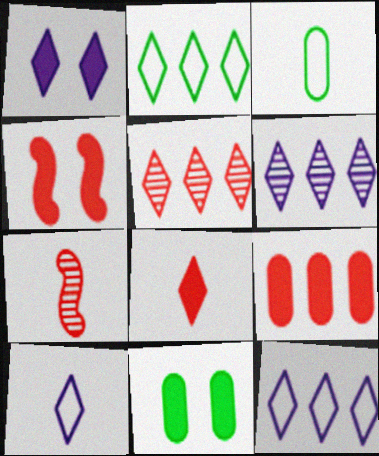[[1, 4, 11], 
[1, 6, 10], 
[3, 4, 6], 
[4, 8, 9], 
[7, 11, 12]]